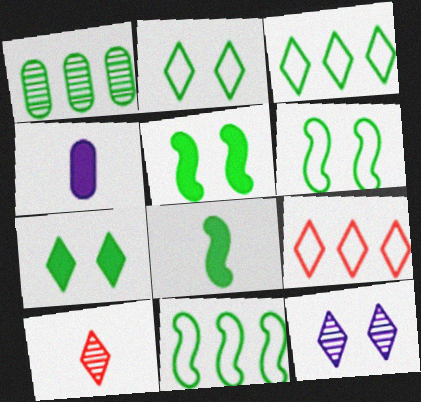[[1, 2, 8]]